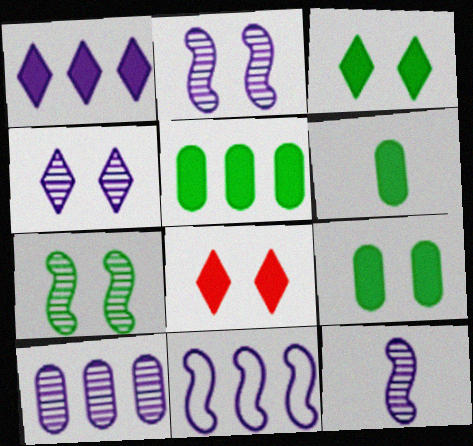[[1, 10, 11], 
[4, 10, 12], 
[5, 6, 9]]